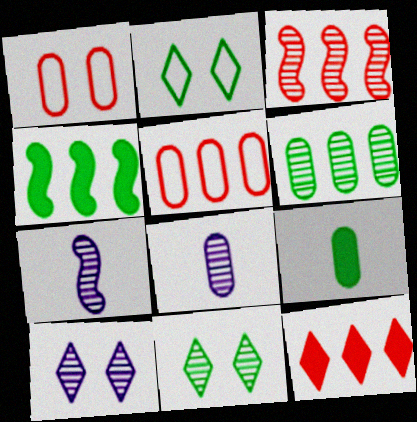[[3, 5, 12], 
[3, 8, 11]]